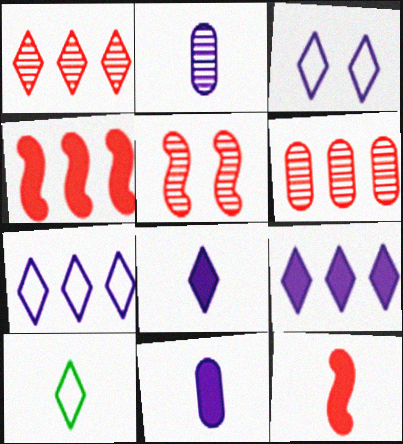[[2, 10, 12]]